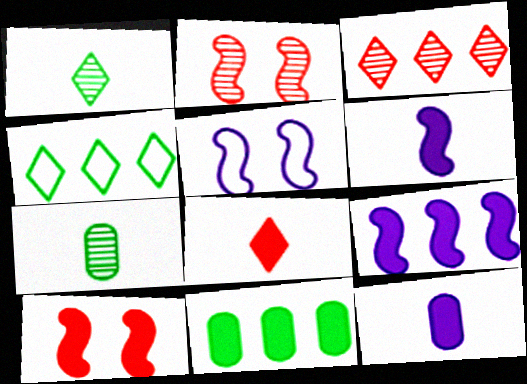[[2, 4, 12]]